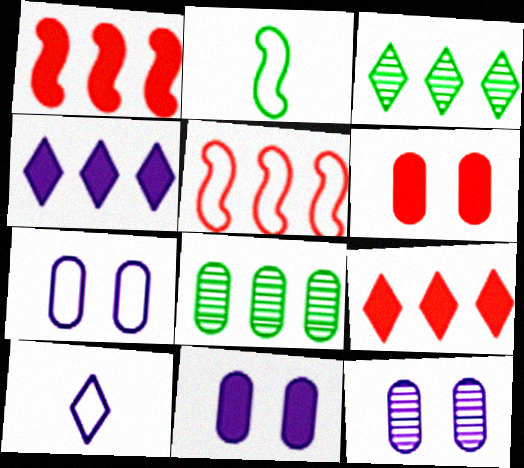[[2, 9, 12], 
[4, 5, 8], 
[7, 11, 12]]